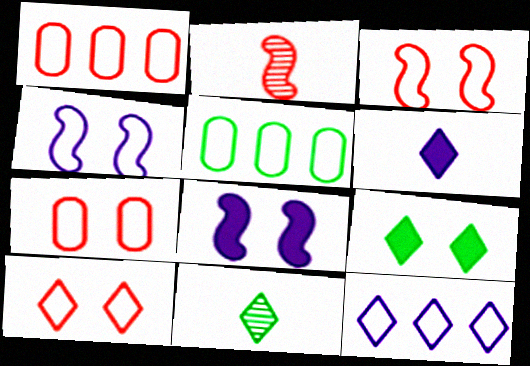[[1, 8, 11], 
[3, 7, 10]]